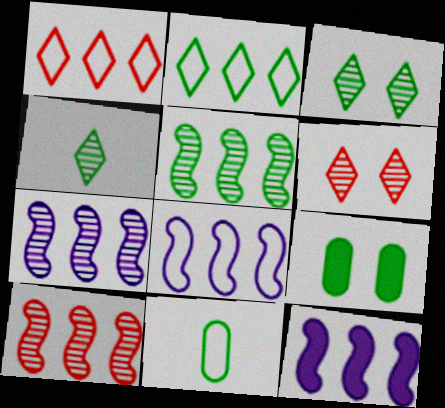[[5, 7, 10], 
[6, 11, 12], 
[7, 8, 12]]